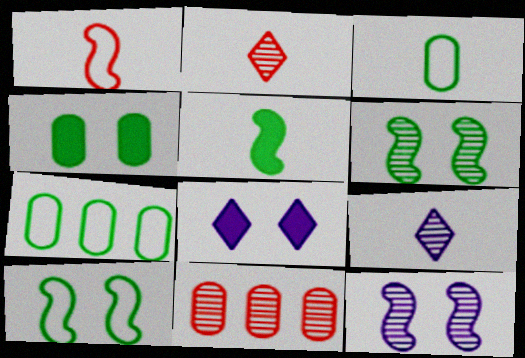[[6, 9, 11]]